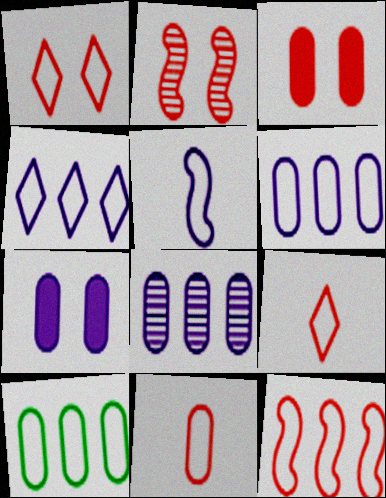[[1, 2, 3], 
[1, 5, 10], 
[1, 11, 12], 
[4, 10, 12]]